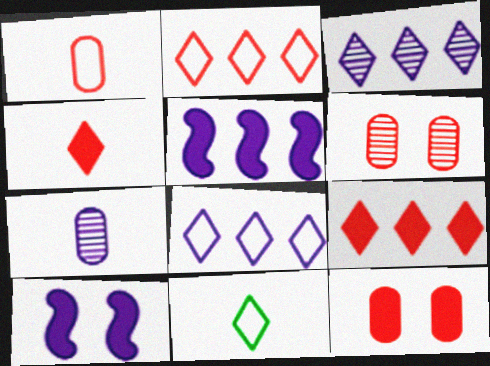[[5, 6, 11], 
[7, 8, 10]]